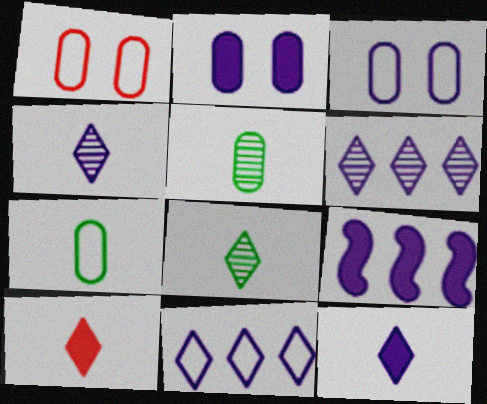[[1, 8, 9], 
[2, 9, 12], 
[3, 4, 9]]